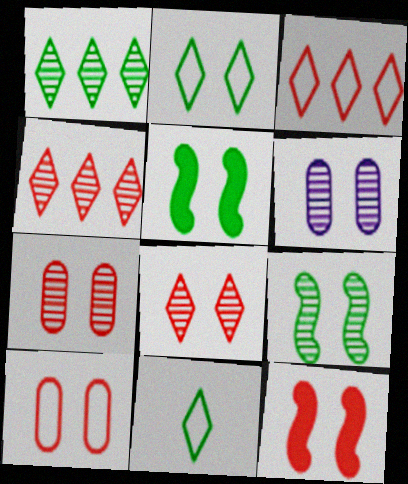[[2, 6, 12], 
[6, 8, 9], 
[8, 10, 12]]